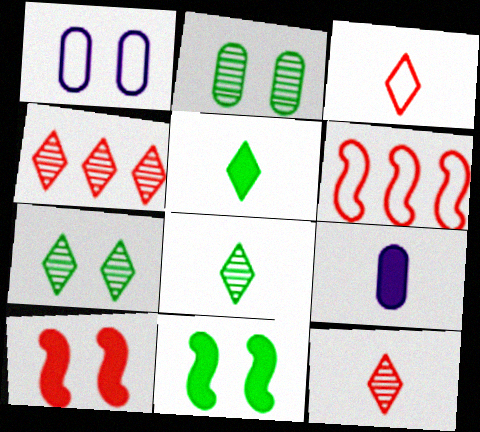[[1, 7, 10], 
[6, 7, 9]]